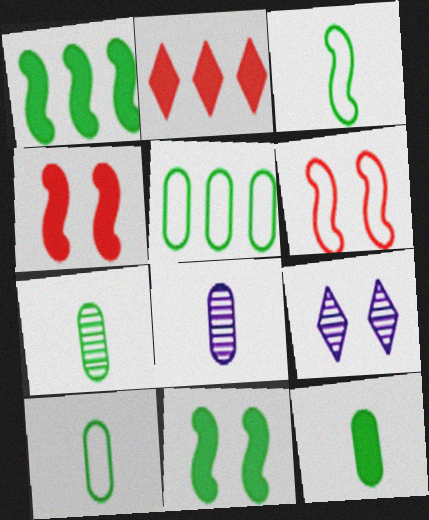[[7, 10, 12]]